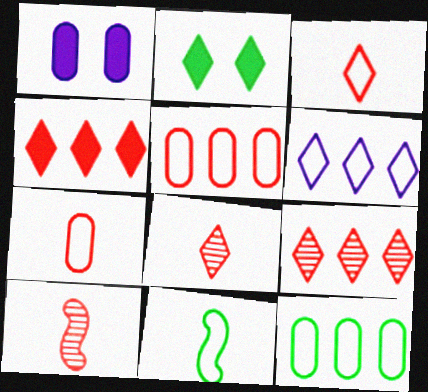[[1, 9, 11], 
[2, 6, 8]]